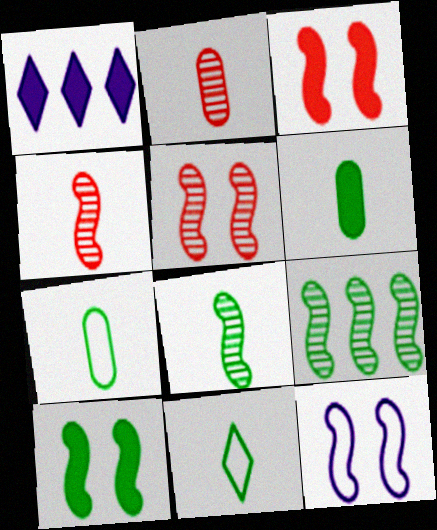[[1, 3, 6], 
[1, 5, 7], 
[5, 10, 12], 
[6, 8, 11]]